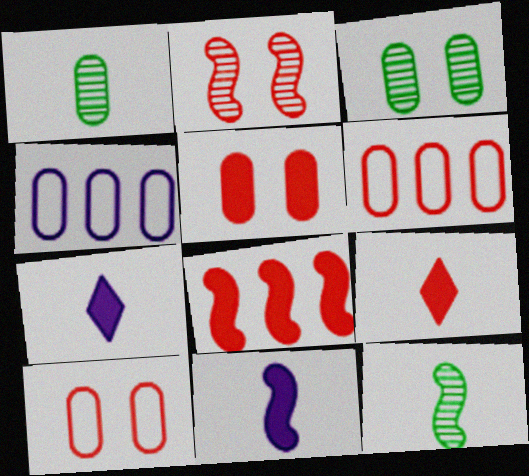[[1, 4, 5], 
[2, 6, 9], 
[5, 8, 9]]